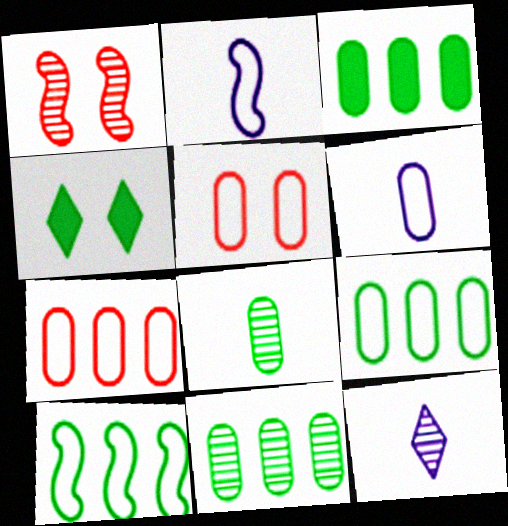[[1, 11, 12], 
[3, 9, 11], 
[4, 8, 10], 
[5, 6, 9]]